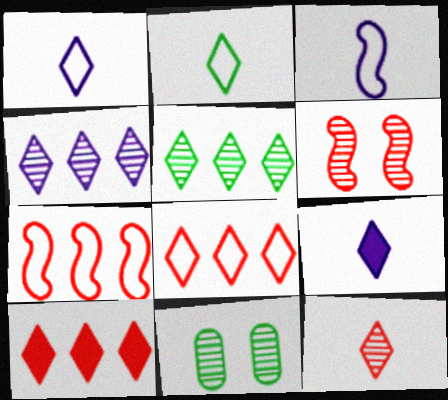[[2, 9, 12], 
[3, 10, 11], 
[7, 9, 11]]